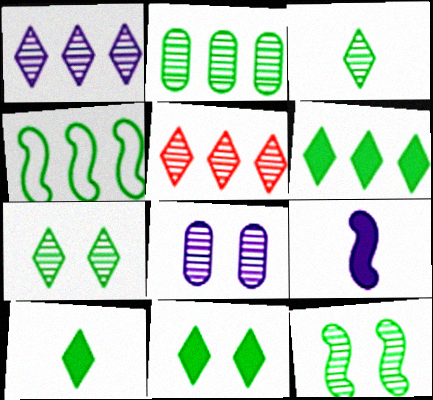[[2, 3, 12], 
[2, 4, 6], 
[6, 10, 11]]